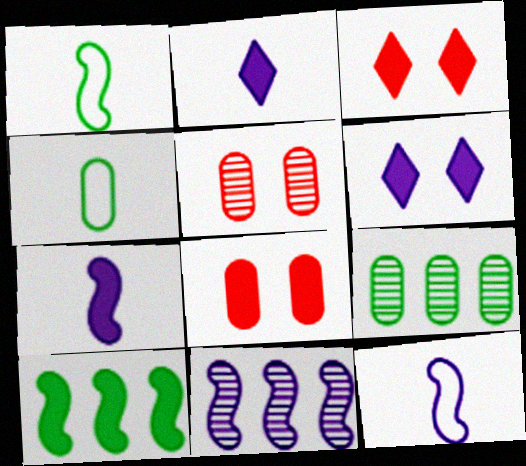[[2, 8, 10], 
[3, 4, 11], 
[3, 9, 12]]